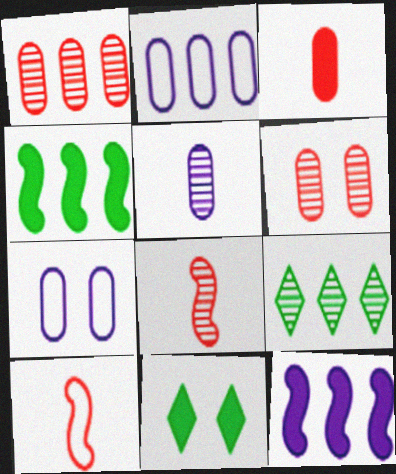[[2, 8, 11], 
[3, 11, 12]]